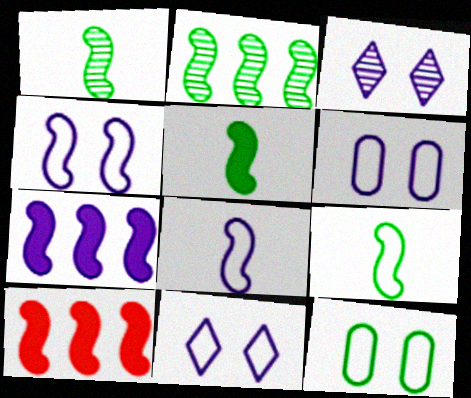[[1, 4, 10], 
[1, 5, 9], 
[4, 6, 11]]